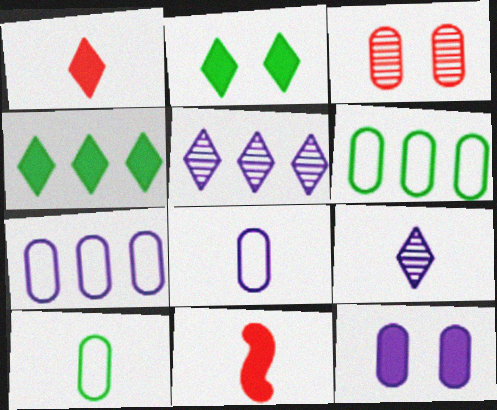[[4, 11, 12], 
[9, 10, 11]]